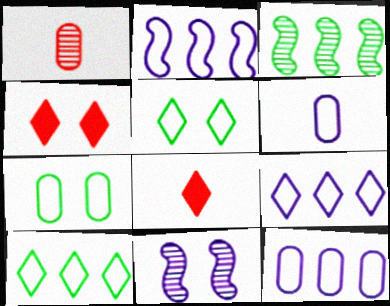[[2, 9, 12], 
[3, 4, 6], 
[4, 7, 11]]